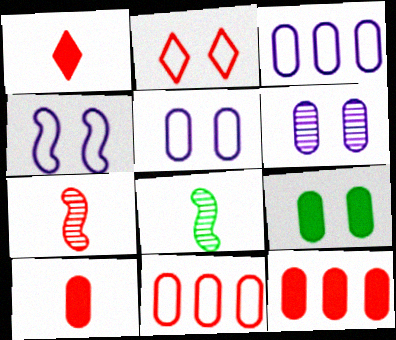[[2, 7, 12]]